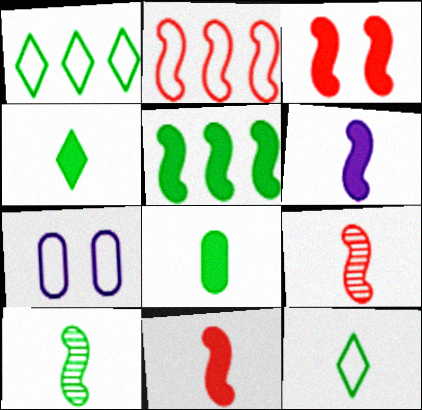[[2, 3, 9], 
[2, 7, 12], 
[3, 5, 6], 
[8, 10, 12]]